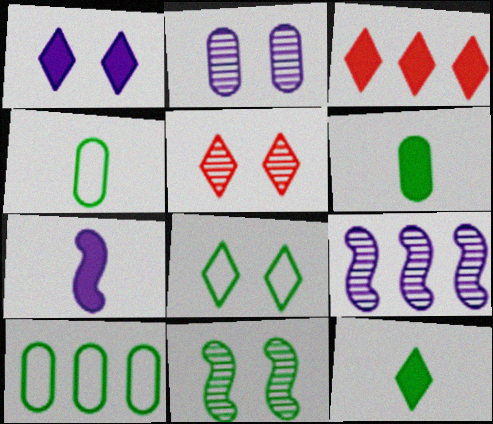[[1, 3, 12], 
[1, 5, 8], 
[2, 5, 11], 
[3, 9, 10], 
[5, 7, 10], 
[10, 11, 12]]